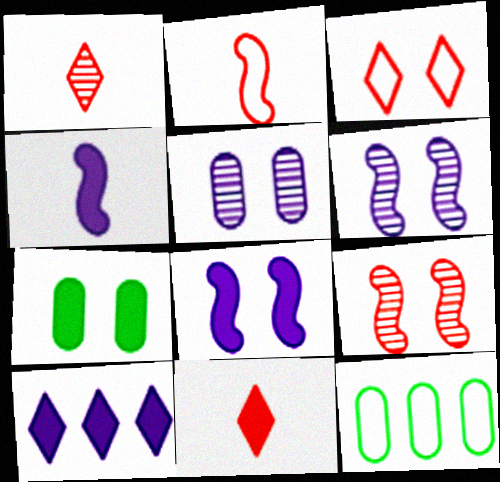[[1, 8, 12], 
[3, 6, 7], 
[6, 11, 12]]